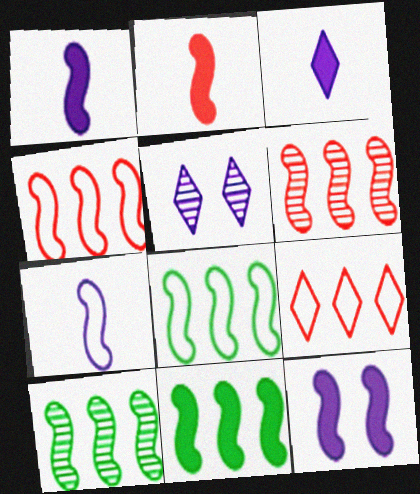[[2, 11, 12], 
[8, 10, 11]]